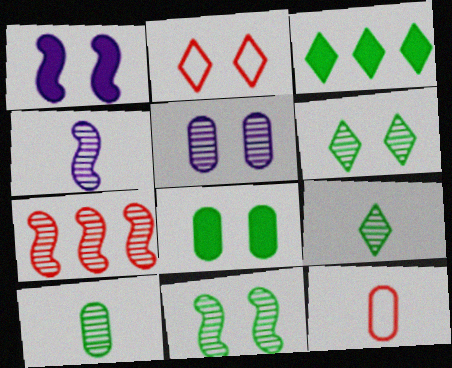[[4, 7, 11], 
[5, 7, 9]]